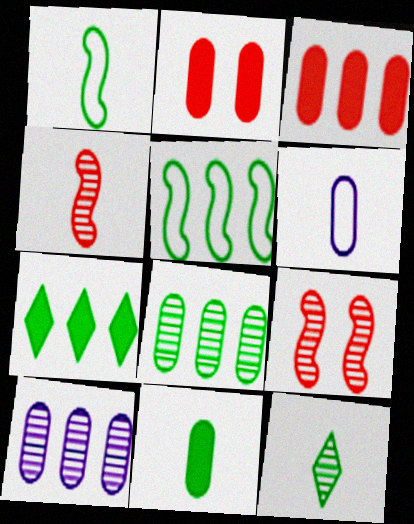[[1, 11, 12], 
[2, 6, 8], 
[5, 7, 8], 
[6, 7, 9], 
[9, 10, 12]]